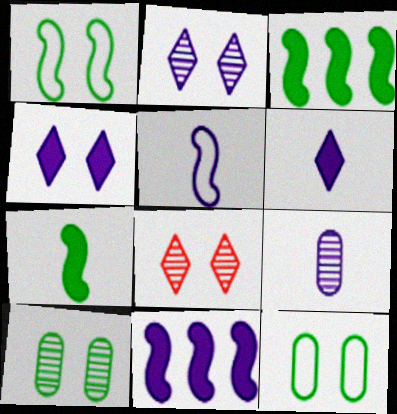[[5, 6, 9]]